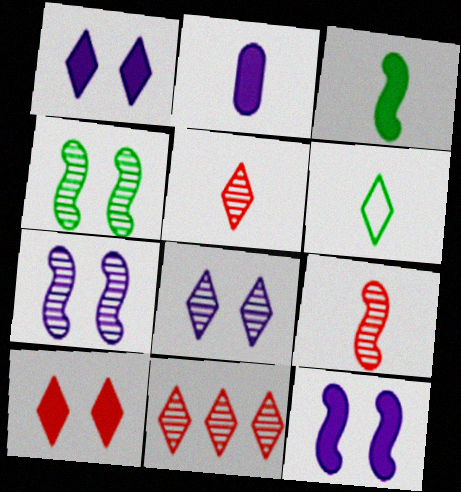[[1, 6, 11], 
[2, 6, 9]]